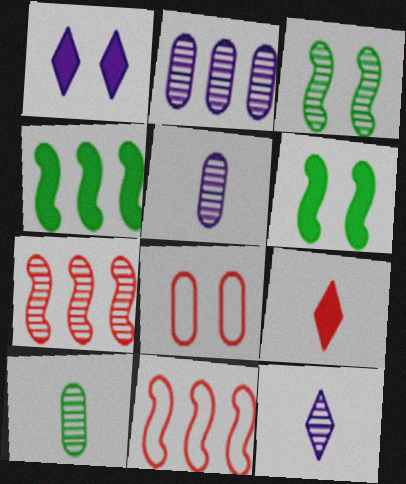[[1, 3, 8], 
[1, 10, 11], 
[4, 8, 12], 
[7, 8, 9]]